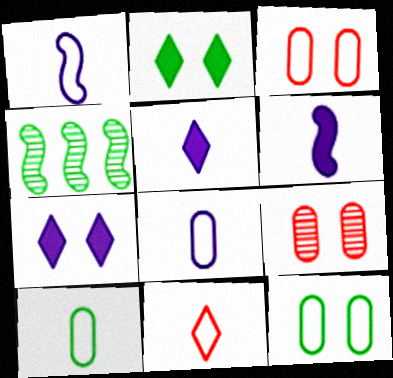[[1, 10, 11], 
[2, 4, 10], 
[3, 4, 5]]